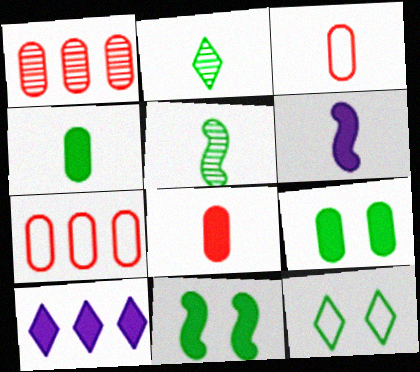[[1, 6, 12], 
[2, 3, 6], 
[8, 10, 11]]